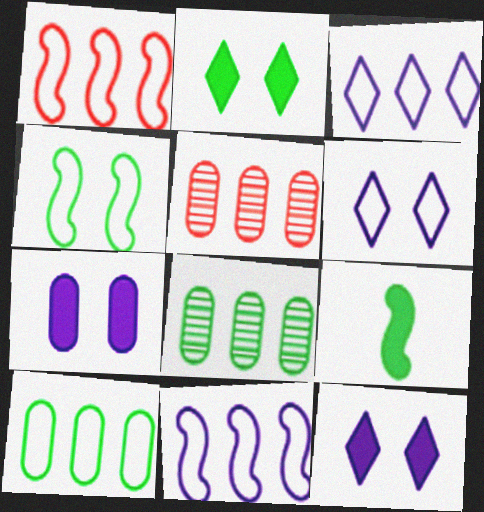[[1, 3, 10], 
[5, 6, 9]]